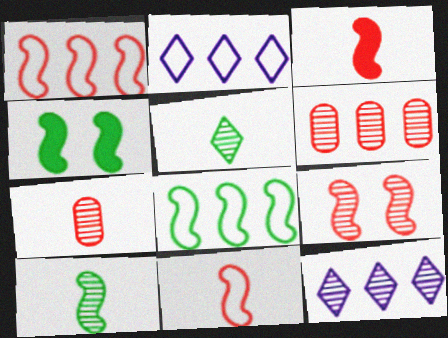[[1, 3, 9], 
[2, 4, 7], 
[4, 8, 10]]